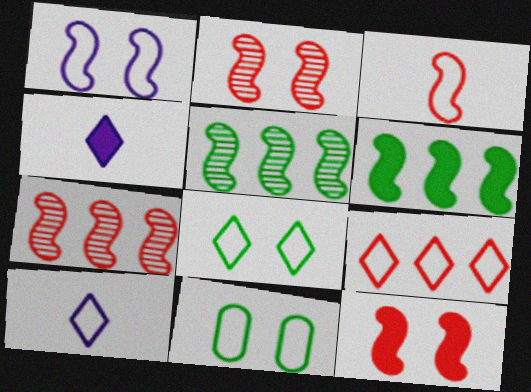[[3, 7, 12], 
[4, 7, 11], 
[8, 9, 10]]